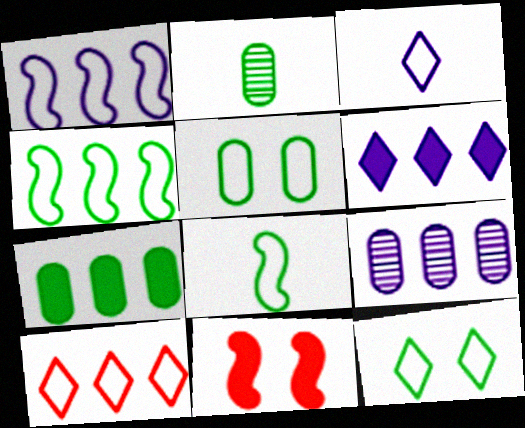[[1, 6, 9], 
[2, 5, 7], 
[3, 10, 12]]